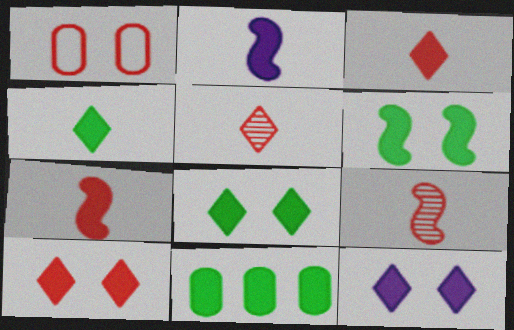[[2, 10, 11], 
[4, 6, 11], 
[7, 11, 12], 
[8, 10, 12]]